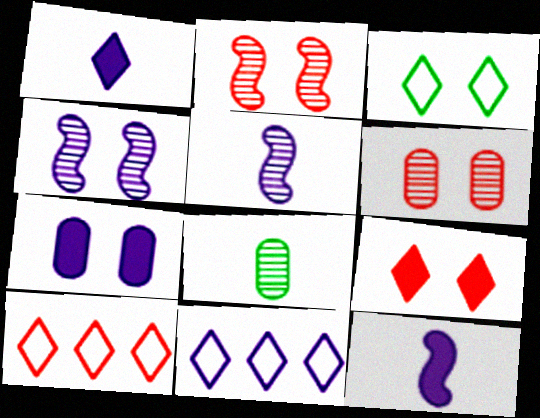[[2, 3, 7], 
[5, 7, 11]]